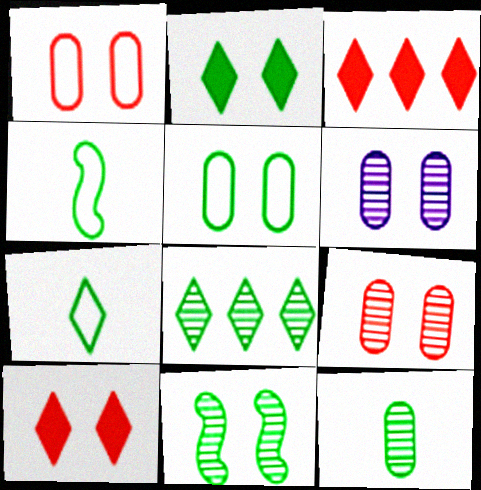[[2, 5, 11], 
[2, 7, 8], 
[3, 4, 6], 
[8, 11, 12]]